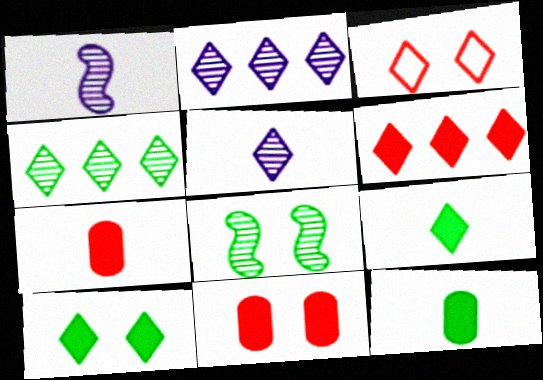[[2, 3, 9]]